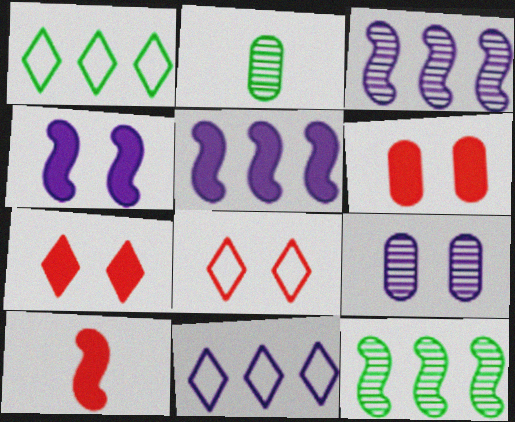[[1, 9, 10], 
[2, 5, 8]]